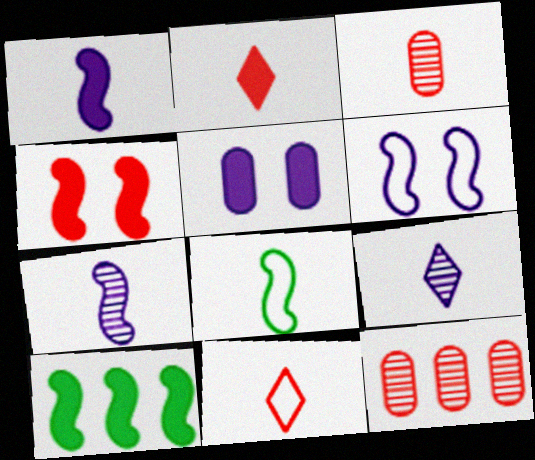[[1, 4, 10], 
[2, 5, 10], 
[4, 11, 12]]